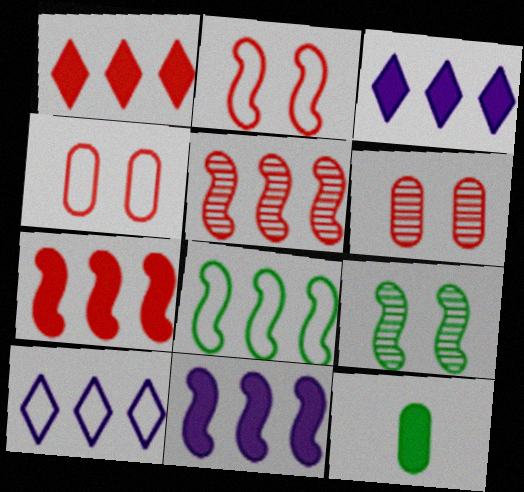[[5, 8, 11]]